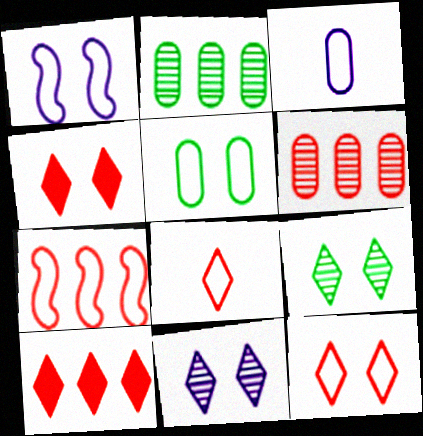[[1, 5, 12], 
[6, 7, 10]]